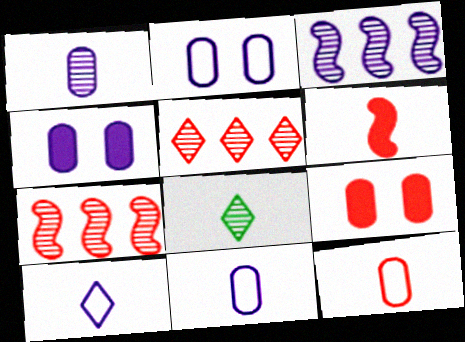[[3, 4, 10], 
[6, 8, 11]]